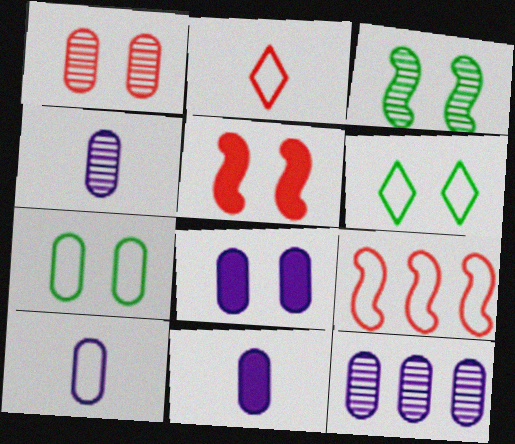[[1, 7, 8], 
[4, 10, 11], 
[6, 9, 10], 
[8, 10, 12]]